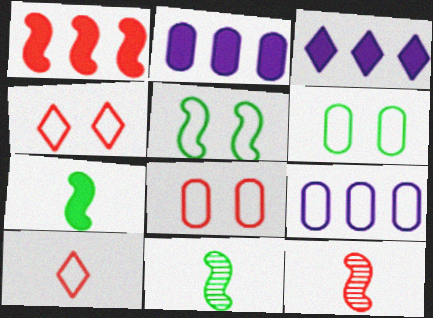[[2, 4, 11], 
[3, 6, 12], 
[3, 8, 11], 
[5, 9, 10]]